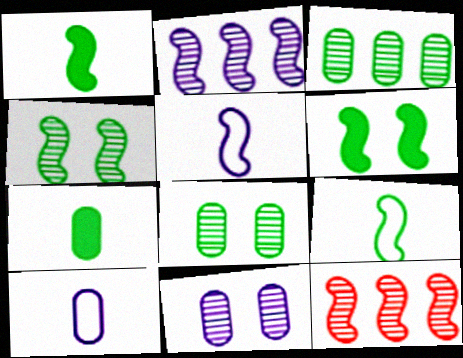[[5, 6, 12]]